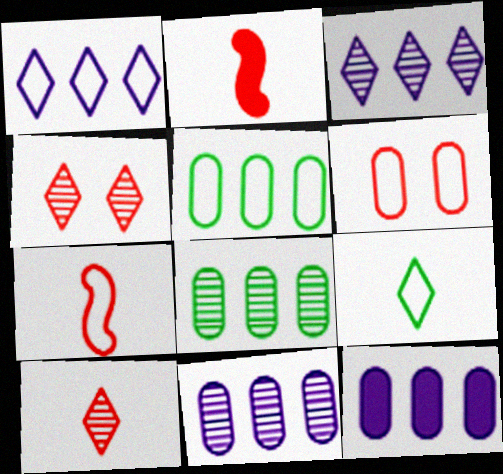[]